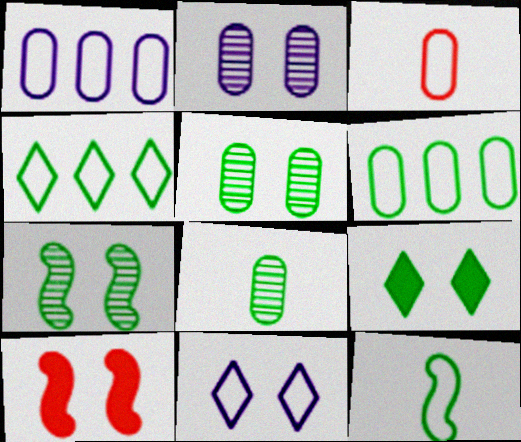[[5, 10, 11]]